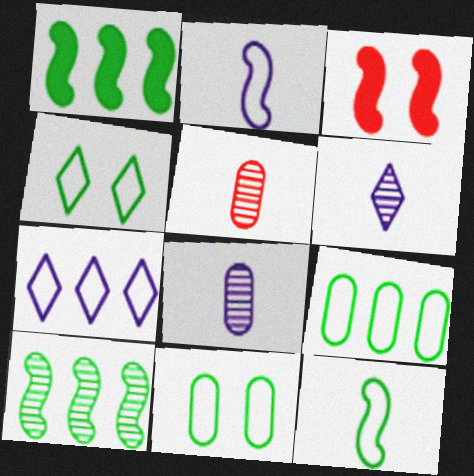[[2, 3, 10], 
[3, 6, 9], 
[4, 9, 12]]